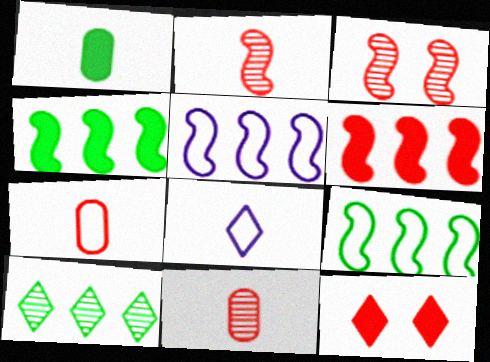[[1, 2, 8], 
[8, 10, 12]]